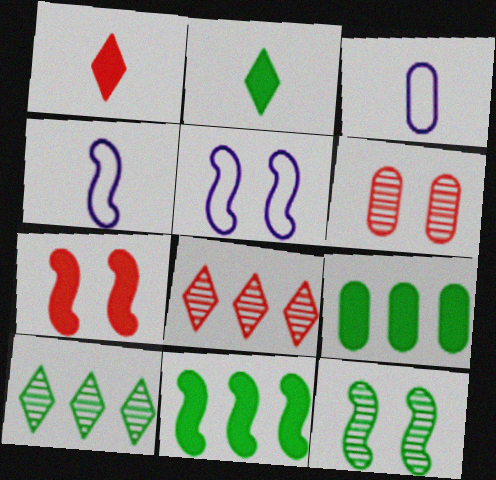[[3, 6, 9], 
[3, 7, 10], 
[5, 7, 12]]